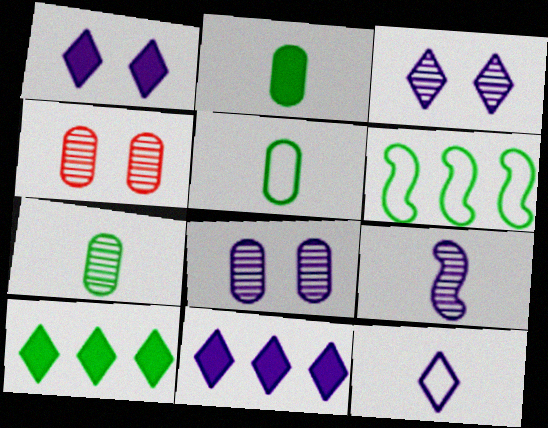[[2, 5, 7], 
[3, 11, 12]]